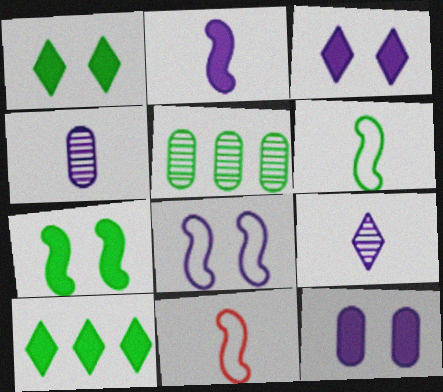[[1, 5, 6], 
[3, 5, 11]]